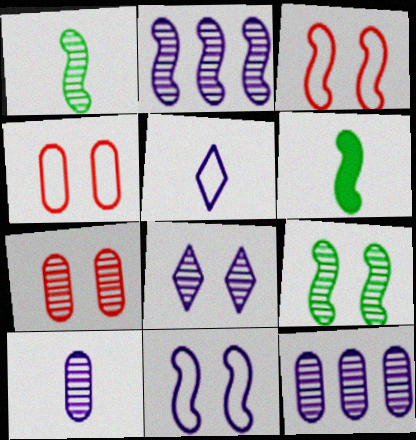[[2, 3, 6], 
[2, 8, 10], 
[7, 8, 9]]